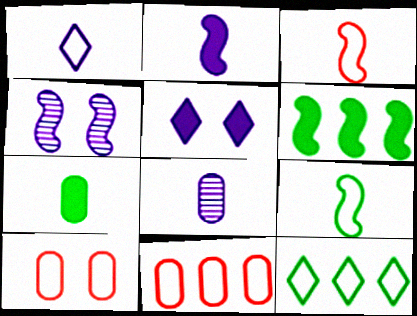[[1, 2, 8], 
[3, 4, 6]]